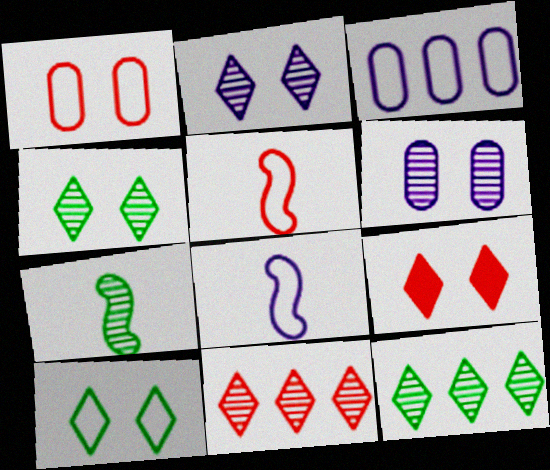[[2, 9, 10], 
[3, 5, 10], 
[3, 7, 9], 
[6, 7, 11]]